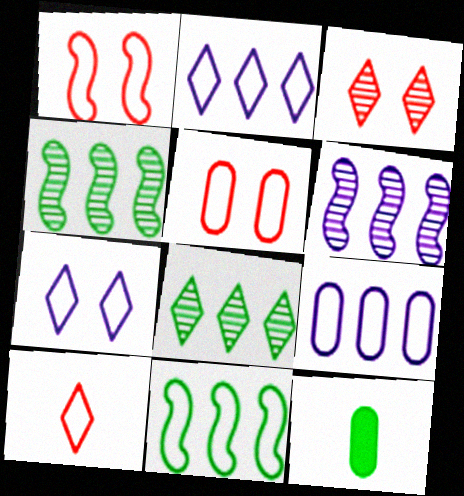[]